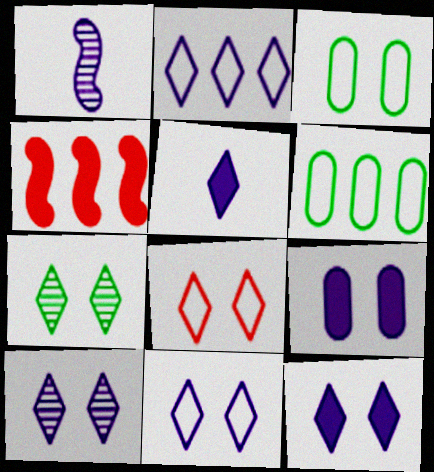[[1, 2, 9], 
[2, 5, 10], 
[7, 8, 12], 
[10, 11, 12]]